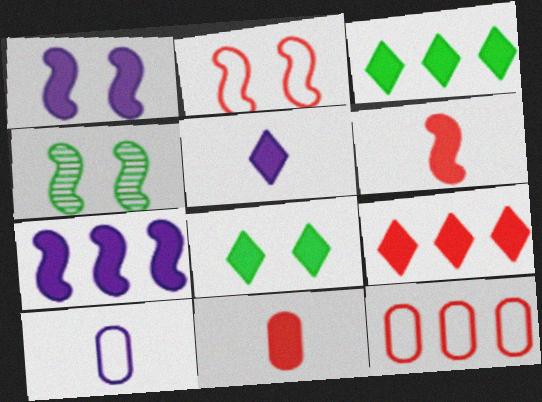[[1, 2, 4], 
[1, 3, 11], 
[4, 5, 12], 
[4, 9, 10], 
[5, 8, 9], 
[7, 8, 11]]